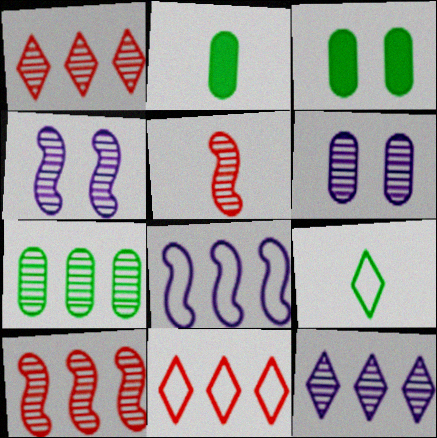[[2, 4, 11], 
[7, 10, 12]]